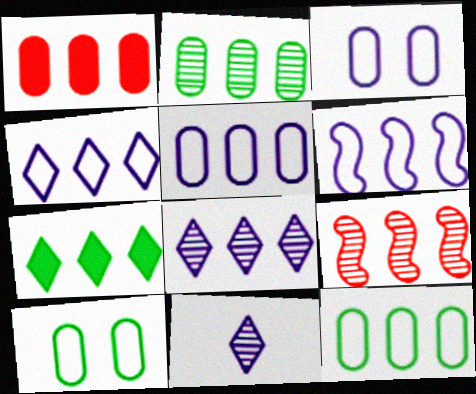[[1, 2, 5], 
[2, 8, 9], 
[4, 5, 6], 
[5, 7, 9]]